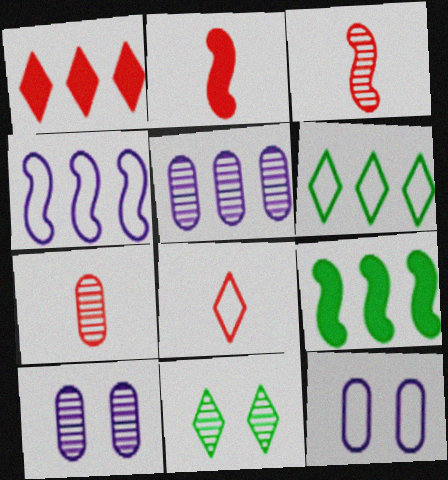[[2, 6, 10], 
[2, 7, 8], 
[3, 5, 11], 
[8, 9, 10]]